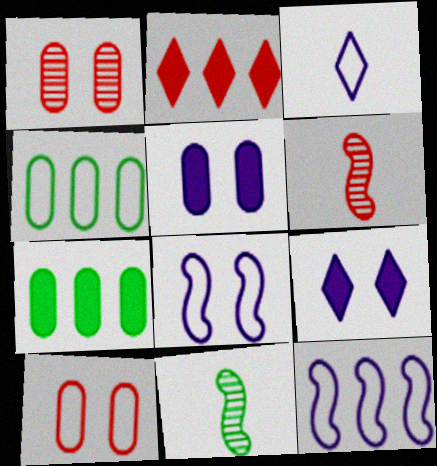[[2, 6, 10], 
[4, 6, 9]]